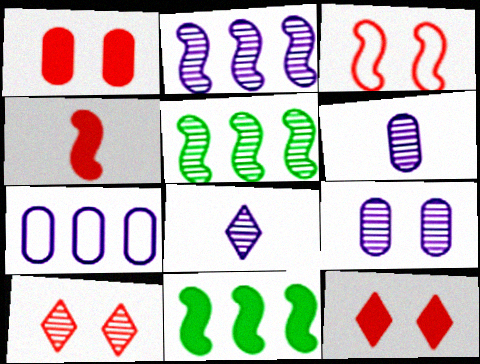[[1, 3, 10], 
[2, 8, 9], 
[5, 6, 10]]